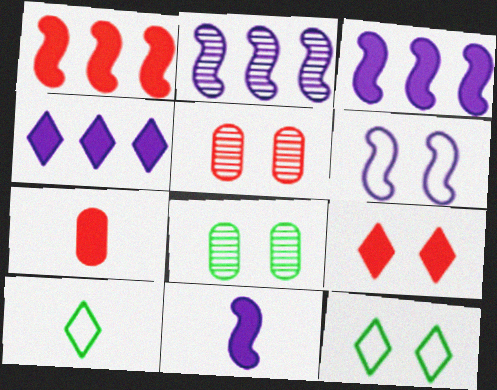[[1, 7, 9], 
[2, 6, 11], 
[2, 7, 12], 
[3, 5, 10], 
[6, 8, 9]]